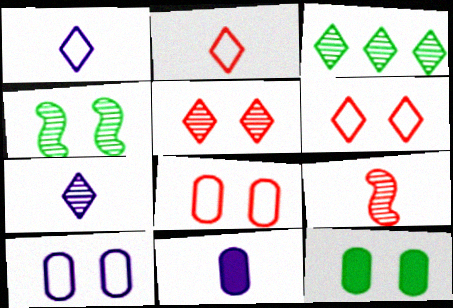[[3, 5, 7]]